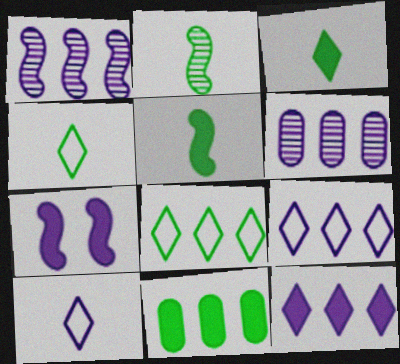[[6, 7, 10]]